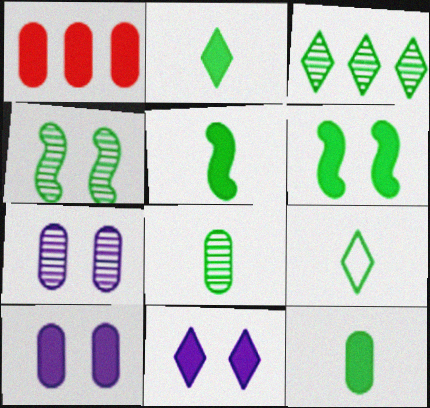[[1, 5, 11], 
[1, 10, 12], 
[2, 5, 12], 
[3, 4, 8], 
[5, 8, 9]]